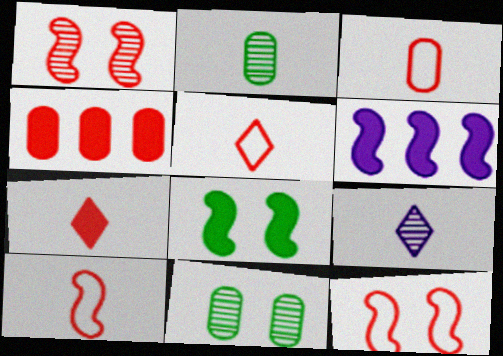[[1, 4, 5], 
[3, 5, 10], 
[5, 6, 11]]